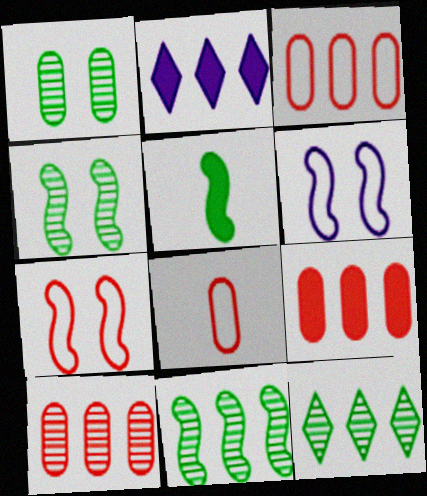[[2, 3, 11], 
[2, 4, 8], 
[3, 9, 10]]